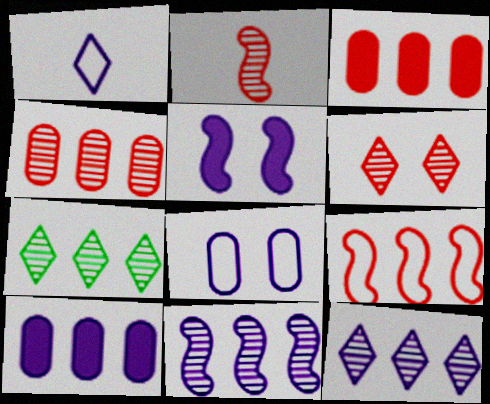[[2, 4, 6], 
[4, 7, 11], 
[7, 9, 10]]